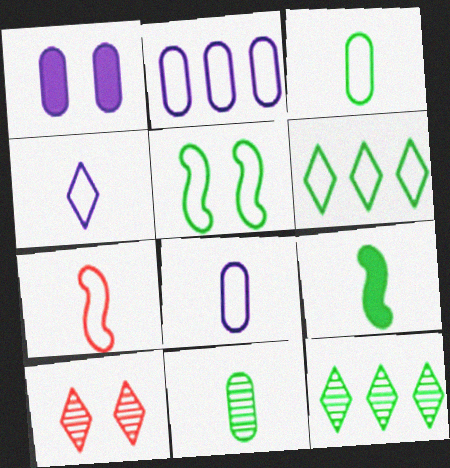[[1, 5, 10], 
[1, 7, 12], 
[2, 9, 10], 
[3, 4, 7], 
[3, 5, 6]]